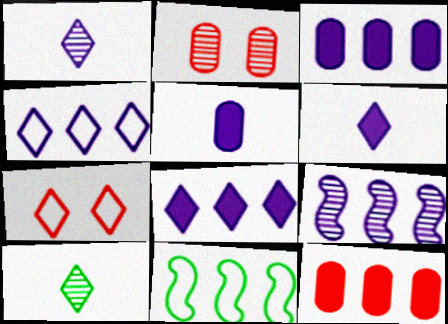[[2, 6, 11], 
[2, 9, 10], 
[3, 4, 9], 
[7, 8, 10]]